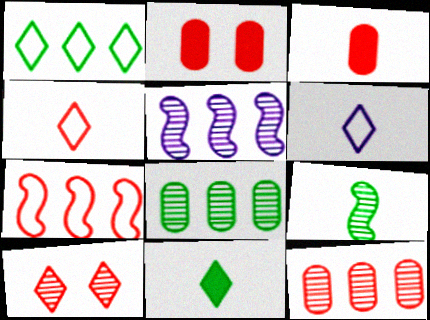[[3, 6, 9], 
[3, 7, 10]]